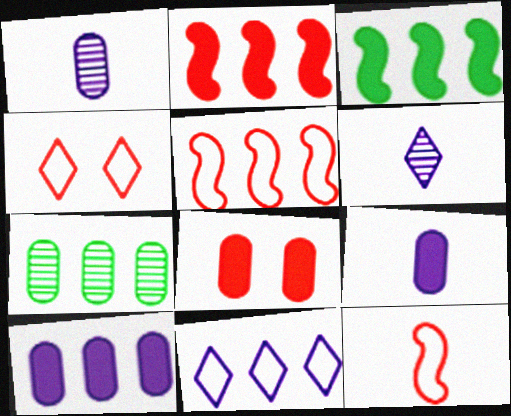[[1, 3, 4], 
[2, 7, 11]]